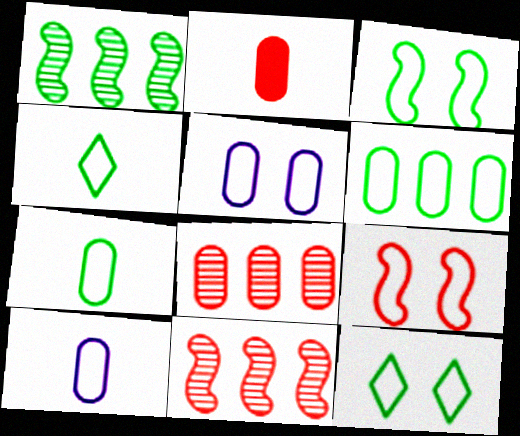[[3, 4, 6], 
[5, 9, 12]]